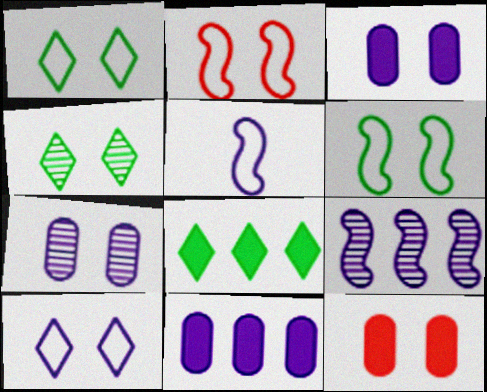[[2, 3, 4]]